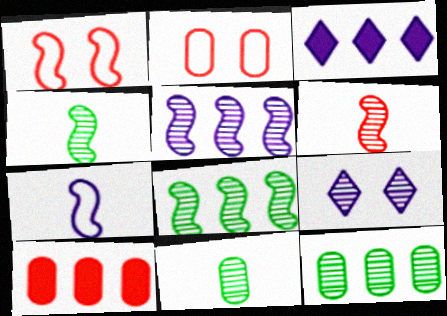[[1, 3, 11], 
[2, 3, 4], 
[6, 9, 12]]